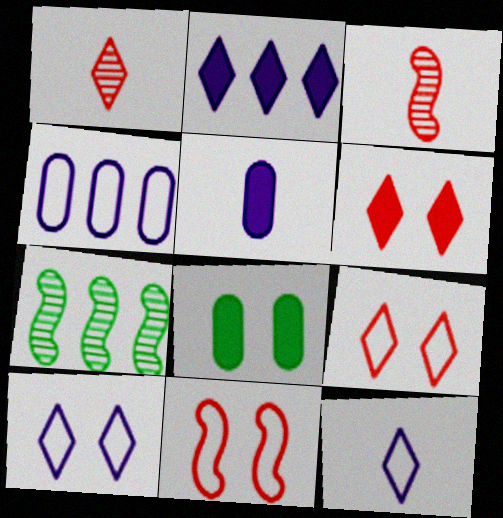[[5, 7, 9]]